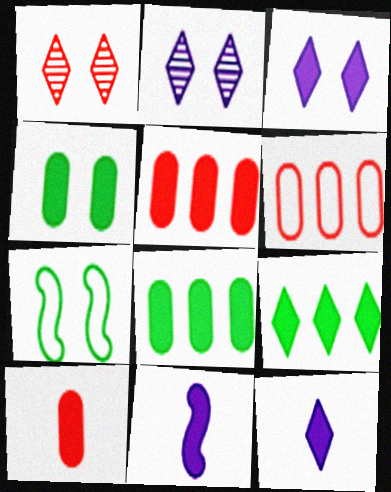[]